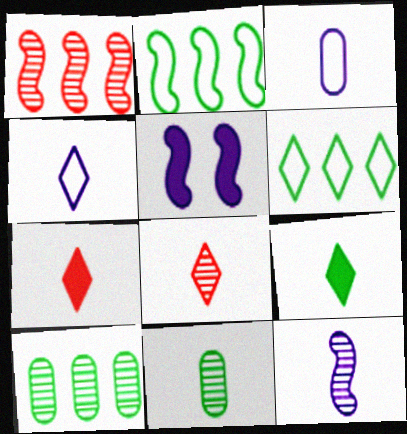[[4, 8, 9], 
[8, 11, 12]]